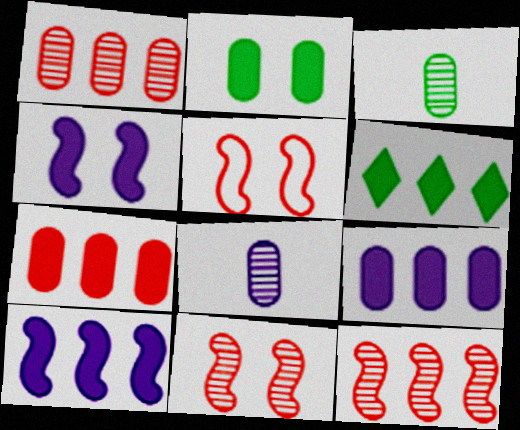[[5, 6, 8], 
[6, 7, 10]]